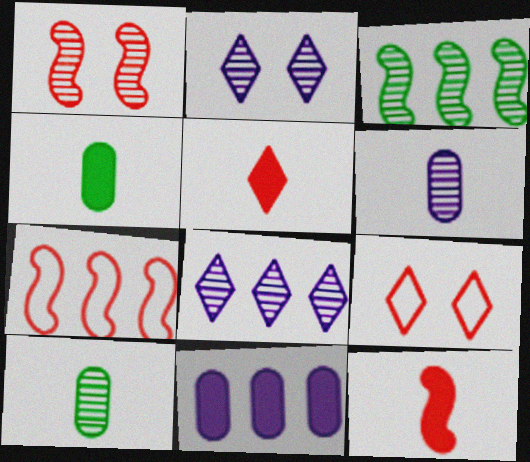[[1, 7, 12], 
[1, 8, 10], 
[2, 4, 7]]